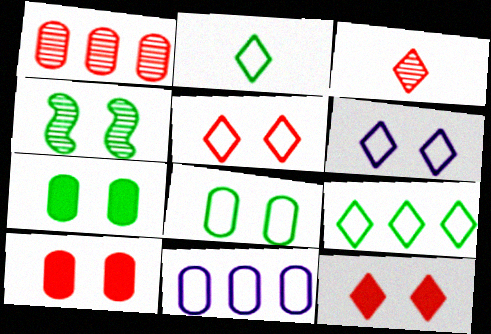[[4, 6, 10]]